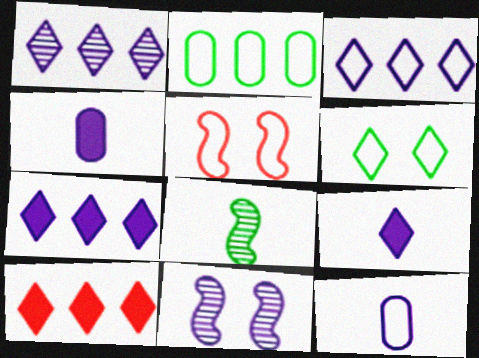[[1, 3, 7], 
[3, 4, 11], 
[7, 11, 12]]